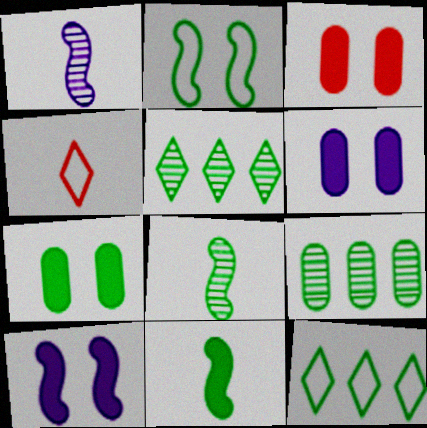[[1, 3, 12], 
[3, 6, 7], 
[4, 9, 10], 
[7, 8, 12]]